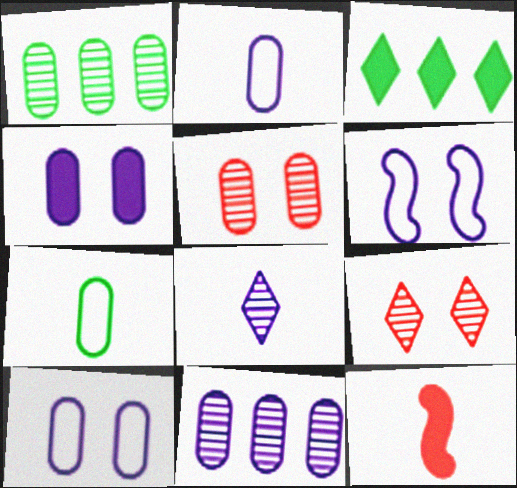[[2, 4, 11], 
[3, 4, 12], 
[7, 8, 12]]